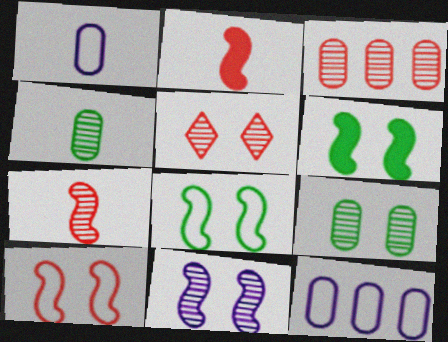[[3, 5, 7], 
[5, 9, 11], 
[6, 10, 11]]